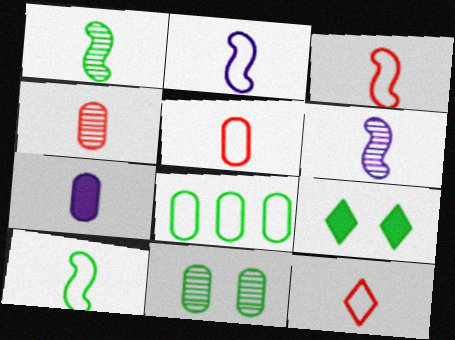[[1, 7, 12], 
[1, 8, 9], 
[2, 3, 10], 
[3, 5, 12]]